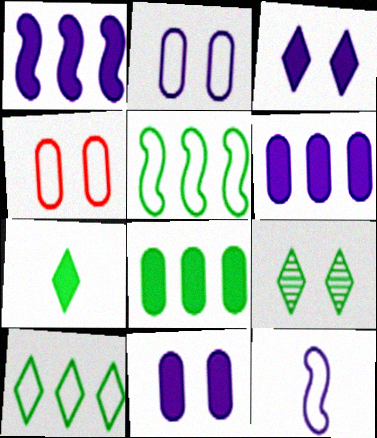[[4, 10, 12], 
[7, 9, 10]]